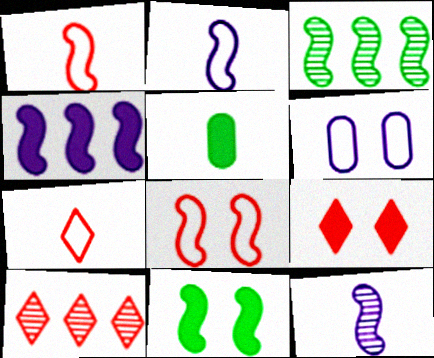[[4, 5, 9], 
[5, 7, 12], 
[7, 9, 10]]